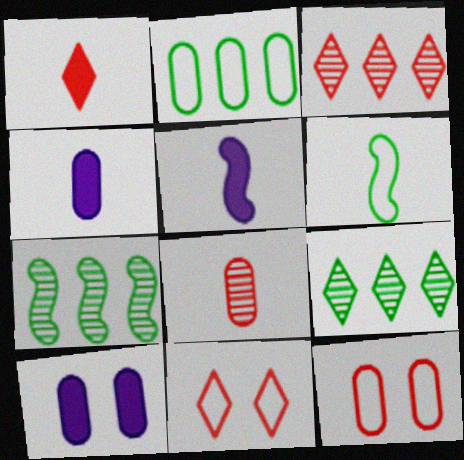[[1, 3, 11], 
[2, 8, 10], 
[3, 6, 10], 
[4, 7, 11], 
[5, 9, 12]]